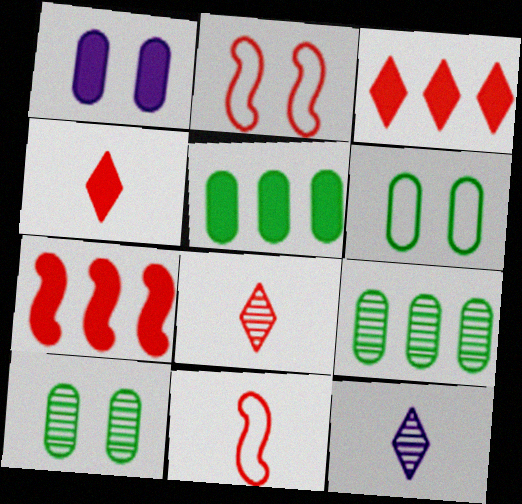[[2, 5, 12], 
[6, 7, 12]]